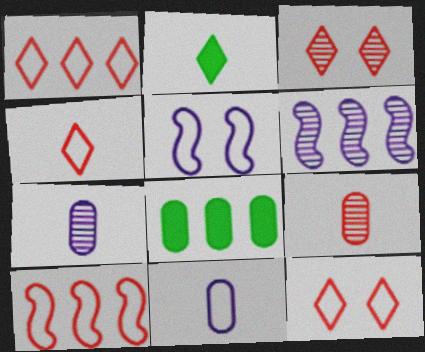[[1, 4, 12], 
[1, 6, 8]]